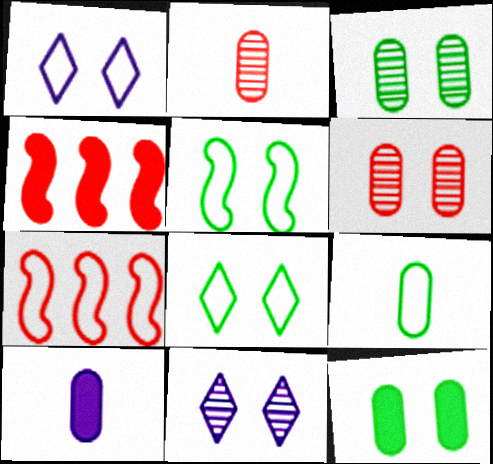[[1, 7, 9], 
[2, 9, 10], 
[4, 9, 11]]